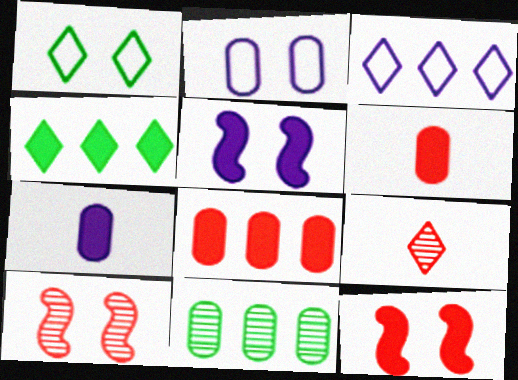[[2, 6, 11], 
[4, 5, 6], 
[4, 7, 12]]